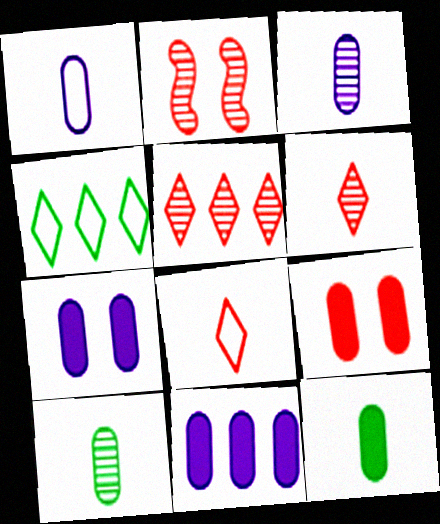[[9, 11, 12]]